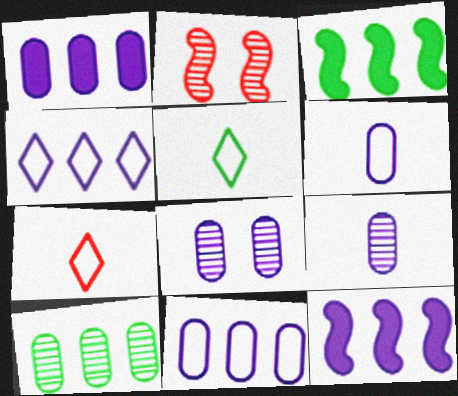[[1, 2, 5], 
[1, 6, 8], 
[3, 7, 8]]